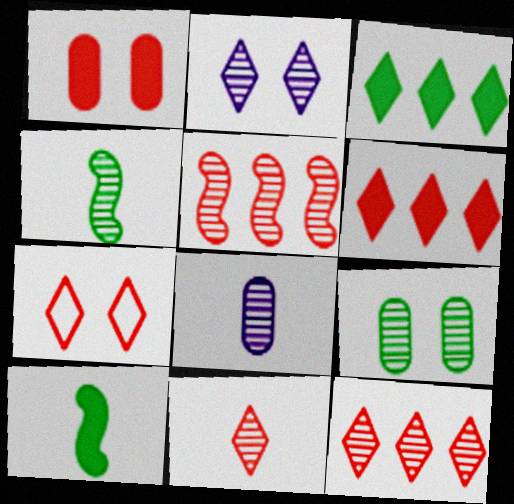[[4, 8, 11], 
[6, 7, 11]]